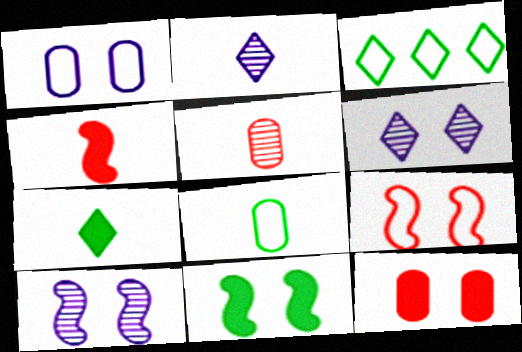[[2, 4, 8], 
[9, 10, 11]]